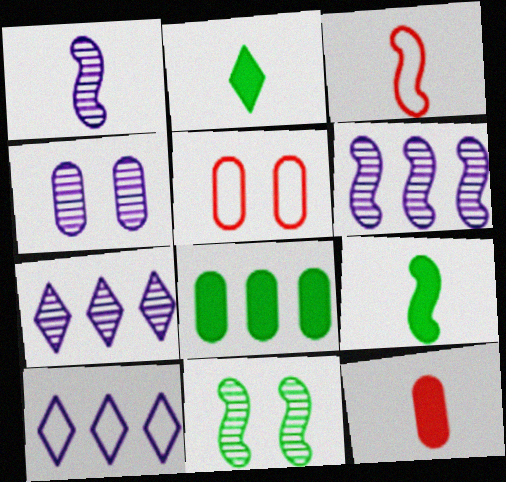[[1, 3, 9], 
[1, 4, 7], 
[2, 5, 6], 
[5, 7, 9], 
[10, 11, 12]]